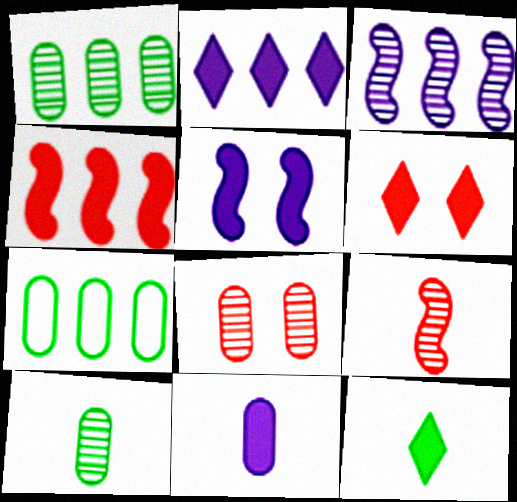[[2, 5, 11], 
[2, 6, 12], 
[7, 8, 11]]